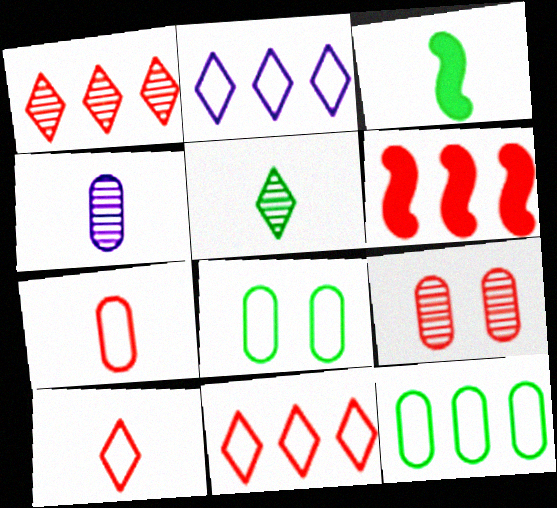[[2, 3, 9], 
[3, 4, 10], 
[6, 9, 10]]